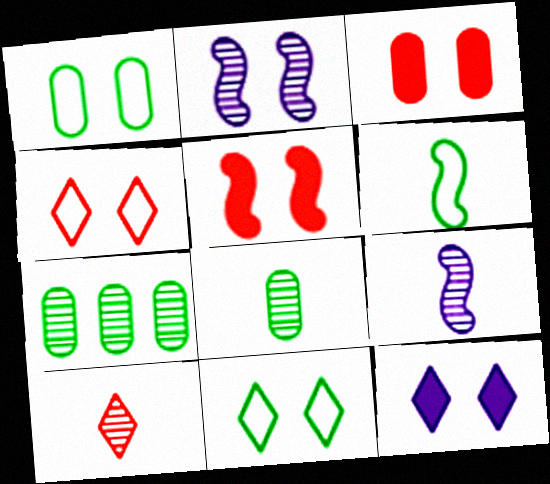[[2, 3, 11], 
[2, 7, 10], 
[8, 9, 10]]